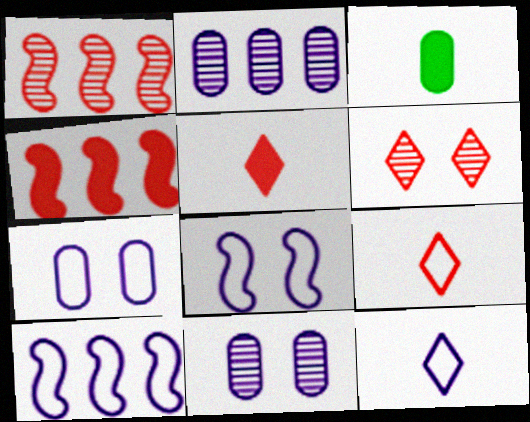[[3, 6, 10], 
[7, 10, 12]]